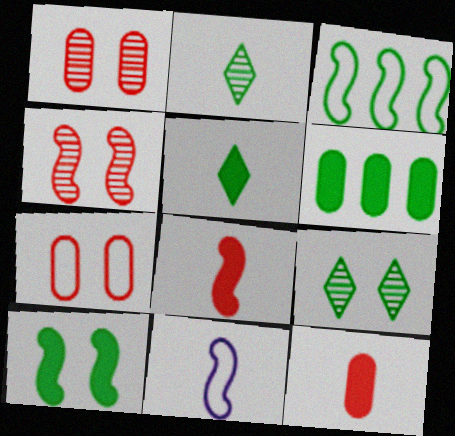[[2, 11, 12], 
[5, 6, 10]]